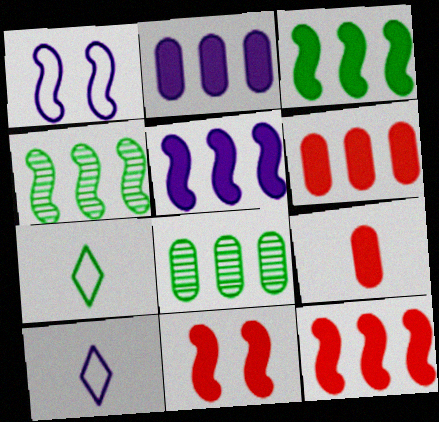[[3, 5, 12], 
[8, 10, 11]]